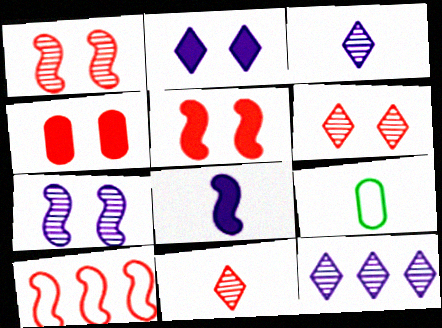[[4, 10, 11], 
[5, 9, 12], 
[8, 9, 11]]